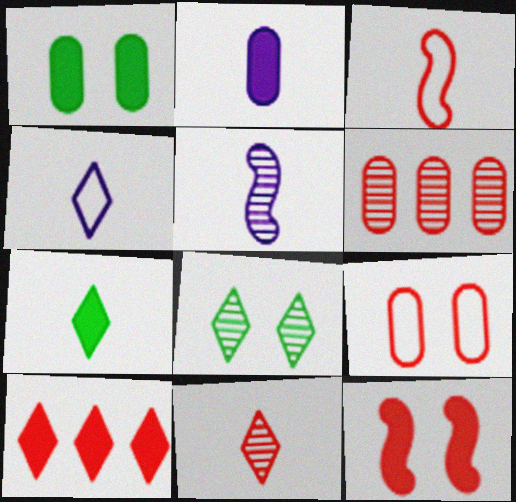[[2, 4, 5], 
[4, 7, 11], 
[4, 8, 10], 
[5, 6, 8]]